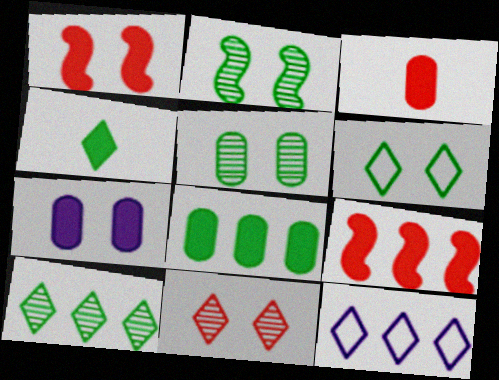[[2, 3, 12], 
[3, 7, 8], 
[4, 6, 10], 
[4, 7, 9], 
[4, 11, 12]]